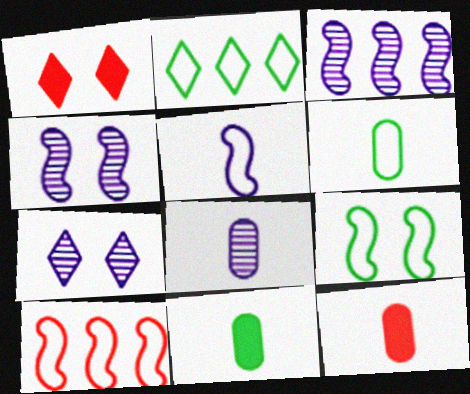[[1, 3, 6], 
[2, 4, 12], 
[2, 6, 9], 
[3, 7, 8], 
[5, 9, 10], 
[6, 8, 12], 
[7, 10, 11]]